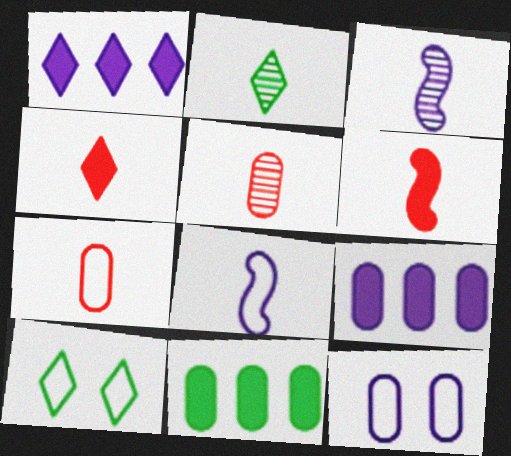[[1, 3, 12], 
[2, 3, 5], 
[5, 11, 12]]